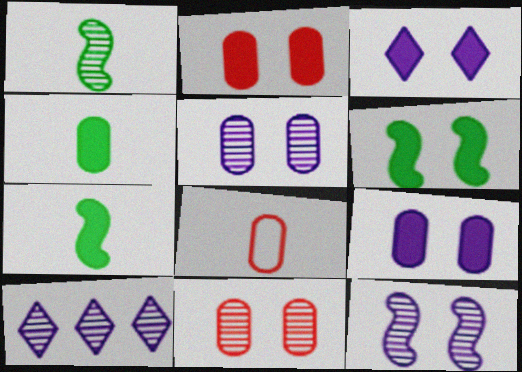[[1, 10, 11], 
[2, 3, 6], 
[6, 8, 10]]